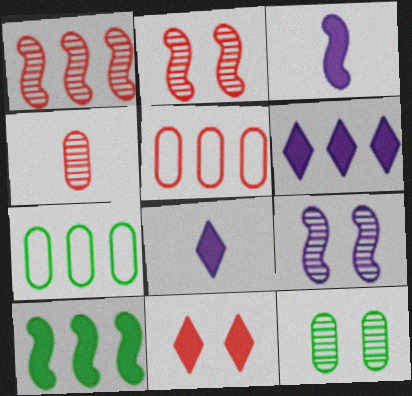[[1, 6, 7], 
[2, 7, 8]]